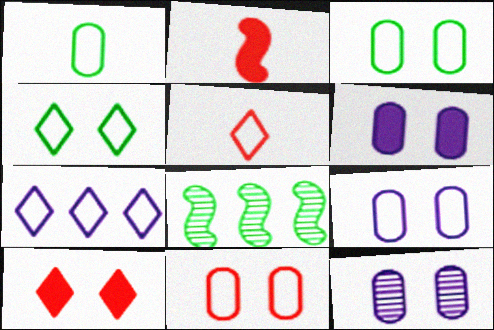[[3, 9, 11], 
[4, 5, 7], 
[5, 6, 8], 
[6, 9, 12]]